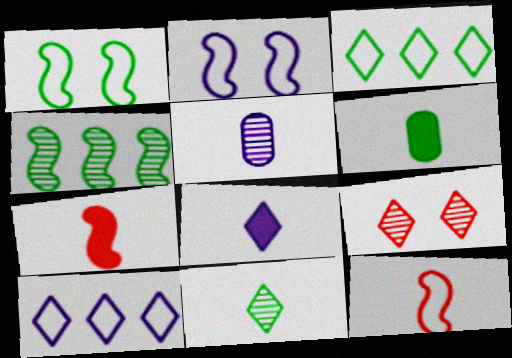[[2, 4, 7], 
[3, 8, 9], 
[4, 5, 9], 
[6, 7, 8]]